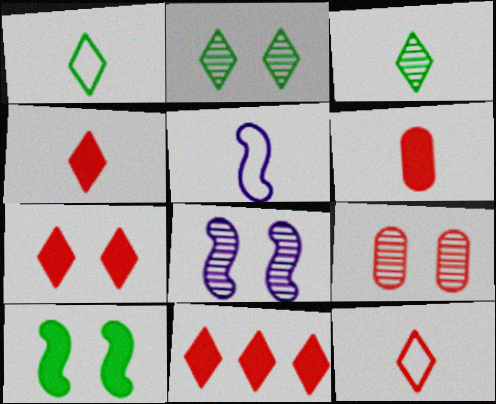[[2, 8, 9], 
[3, 5, 6], 
[4, 7, 11]]